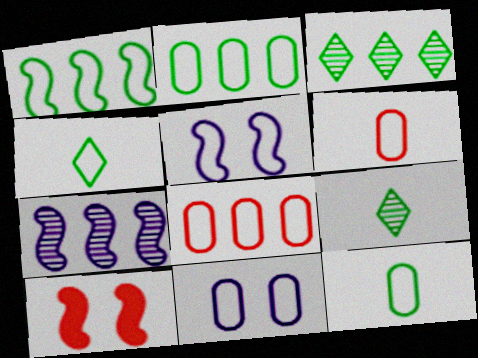[[2, 6, 11], 
[4, 5, 8], 
[8, 11, 12]]